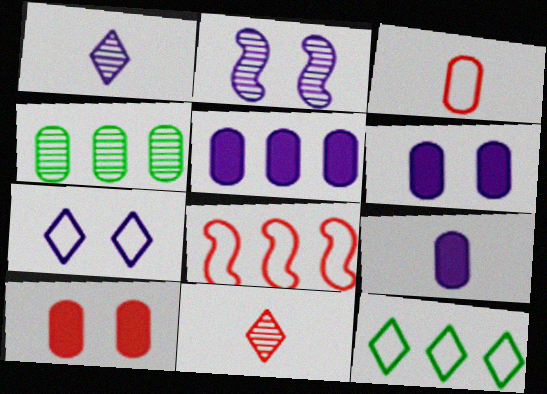[[2, 4, 11], 
[2, 6, 7], 
[3, 4, 6], 
[5, 6, 9], 
[8, 10, 11]]